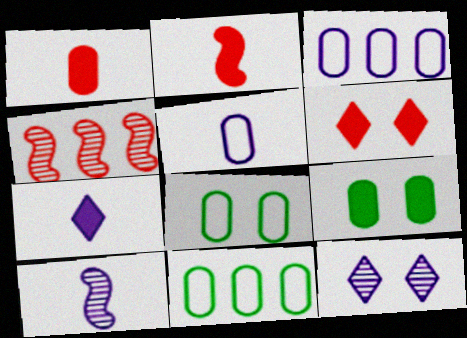[[2, 11, 12], 
[4, 7, 8], 
[5, 7, 10], 
[6, 10, 11]]